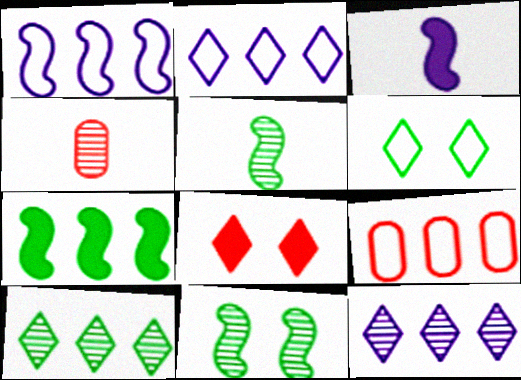[[4, 11, 12], 
[7, 9, 12]]